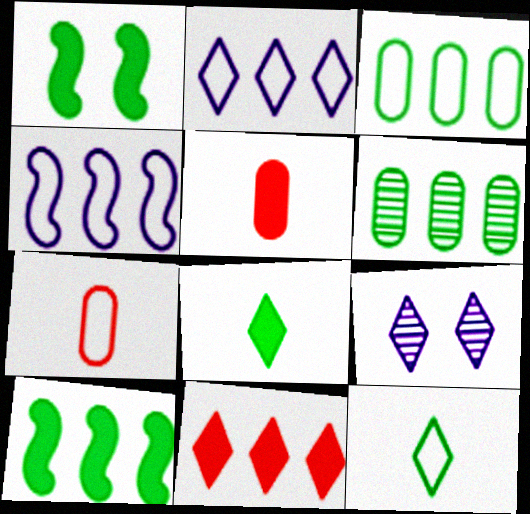[[1, 6, 12], 
[4, 6, 11], 
[7, 9, 10], 
[9, 11, 12]]